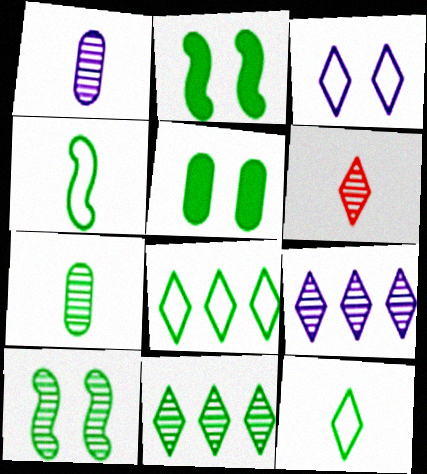[[2, 7, 8], 
[4, 5, 11], 
[7, 10, 11]]